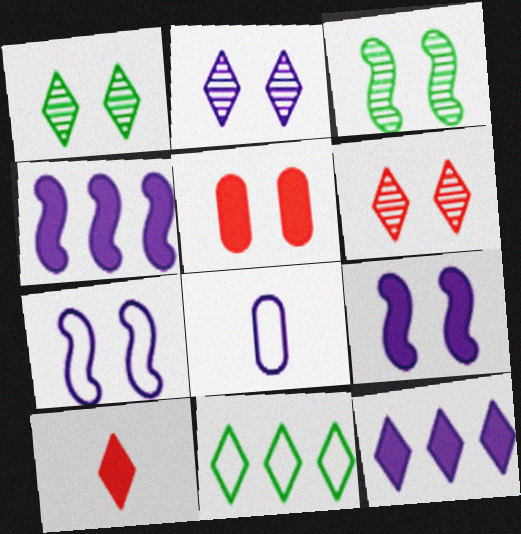[[1, 2, 6], 
[1, 5, 7], 
[2, 4, 8], 
[2, 10, 11]]